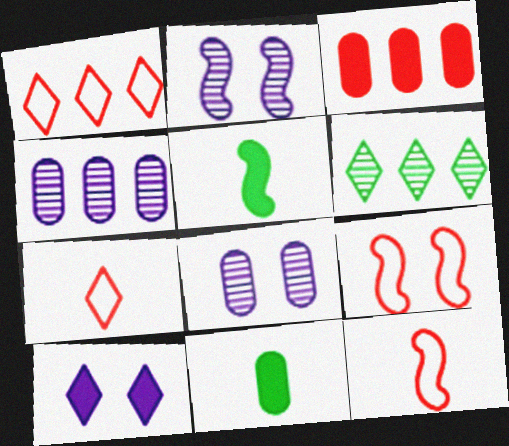[[1, 2, 11], 
[1, 5, 8], 
[3, 5, 10], 
[6, 7, 10]]